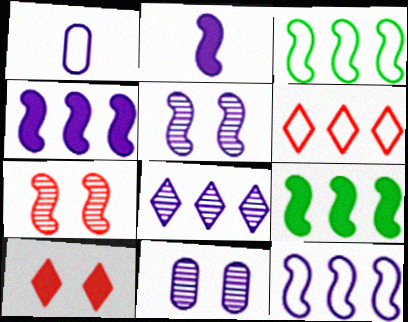[[2, 3, 7], 
[2, 5, 12]]